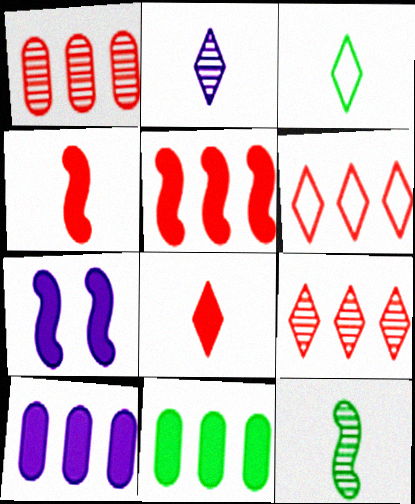[[1, 3, 7], 
[1, 5, 6], 
[2, 3, 8], 
[7, 8, 11]]